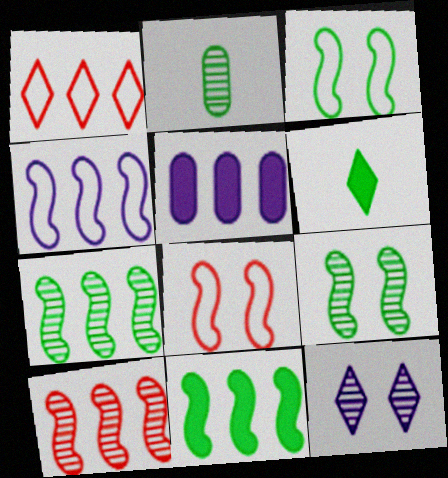[[1, 5, 7], 
[1, 6, 12], 
[2, 10, 12], 
[4, 10, 11]]